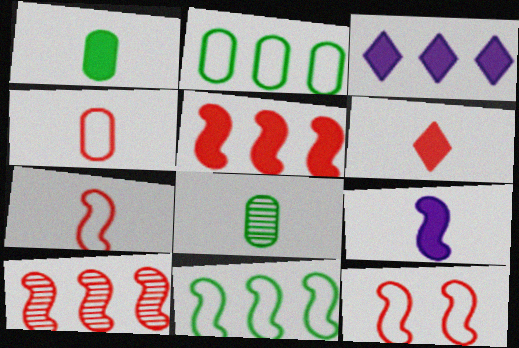[[1, 6, 9], 
[2, 3, 10], 
[3, 8, 12]]